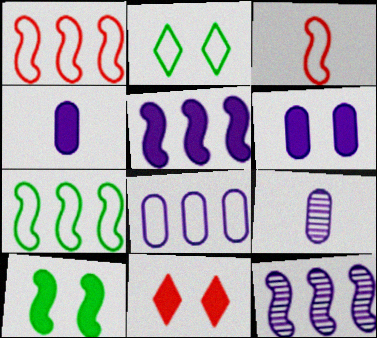[[2, 3, 8], 
[3, 10, 12], 
[6, 8, 9], 
[6, 10, 11], 
[7, 9, 11]]